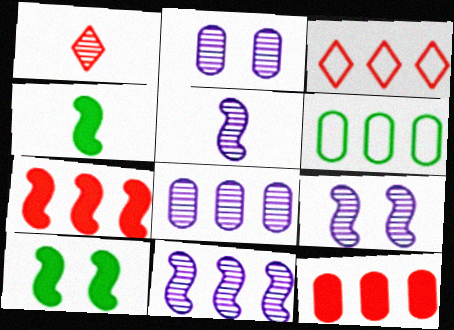[[2, 3, 4], 
[5, 9, 11], 
[6, 8, 12]]